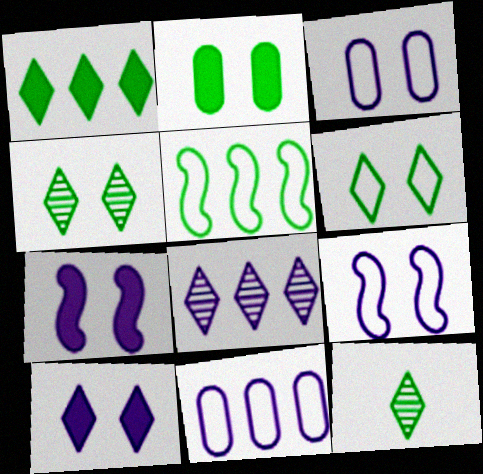[[1, 6, 12], 
[2, 5, 12]]